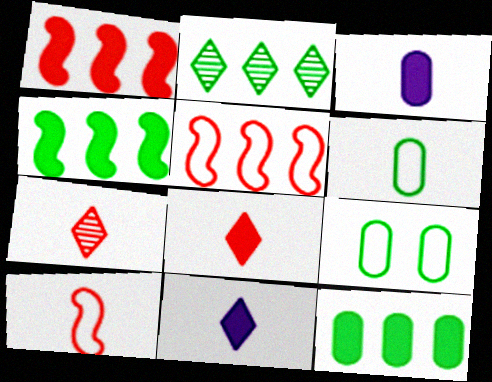[]